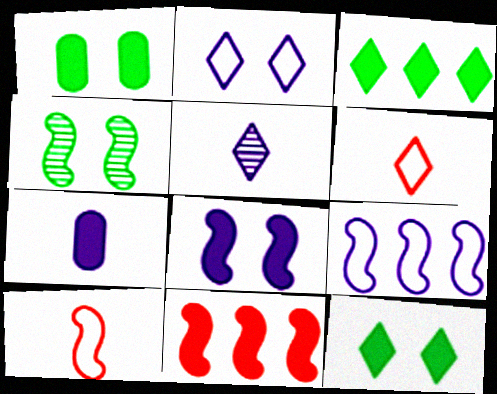[[7, 11, 12]]